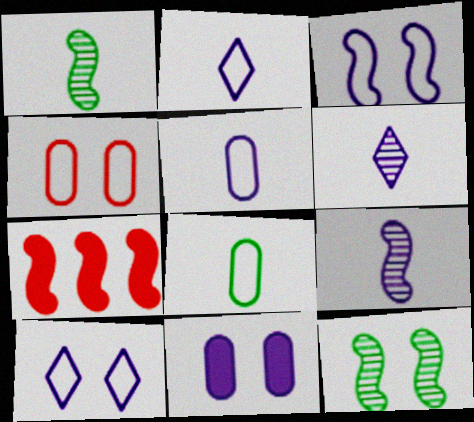[[1, 3, 7]]